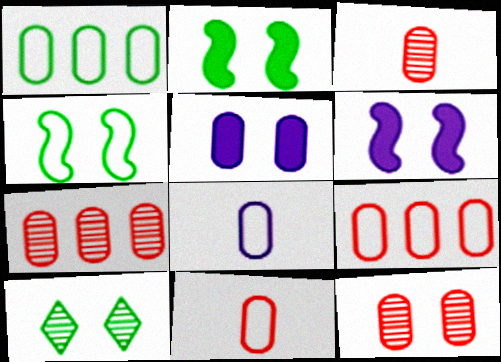[[1, 3, 5], 
[3, 7, 12]]